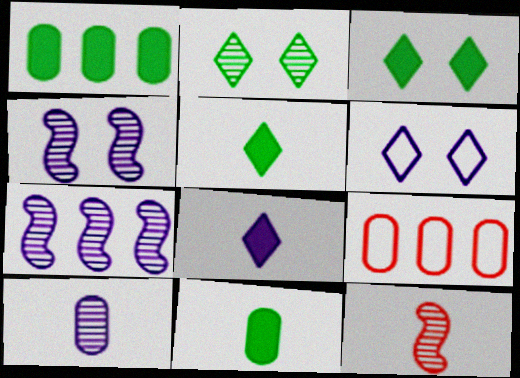[[1, 6, 12], 
[4, 5, 9]]